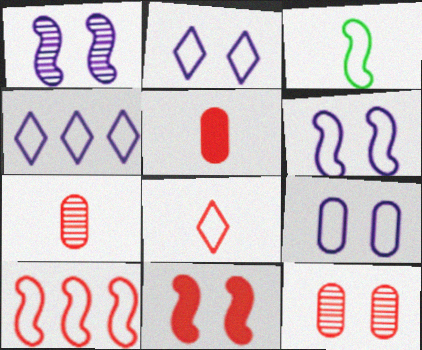[[2, 6, 9], 
[3, 6, 10]]